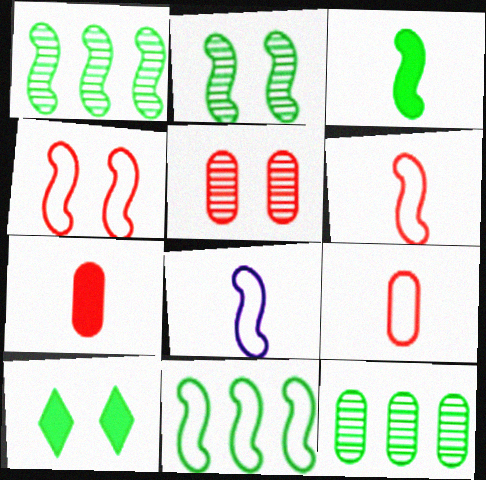[[2, 3, 11], 
[4, 8, 11]]